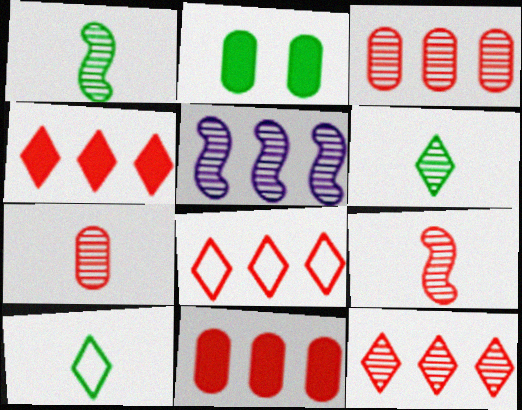[[4, 8, 12]]